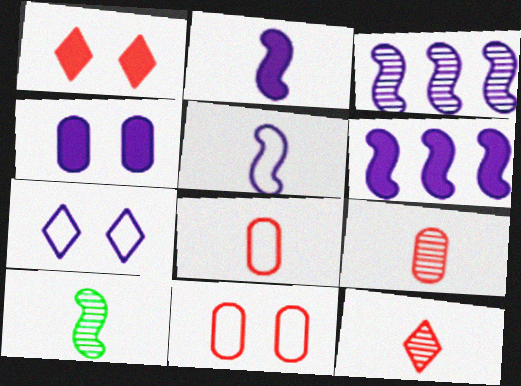[]